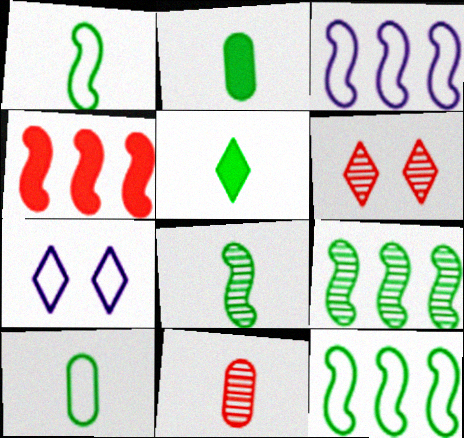[[2, 3, 6], 
[3, 4, 9], 
[5, 8, 10]]